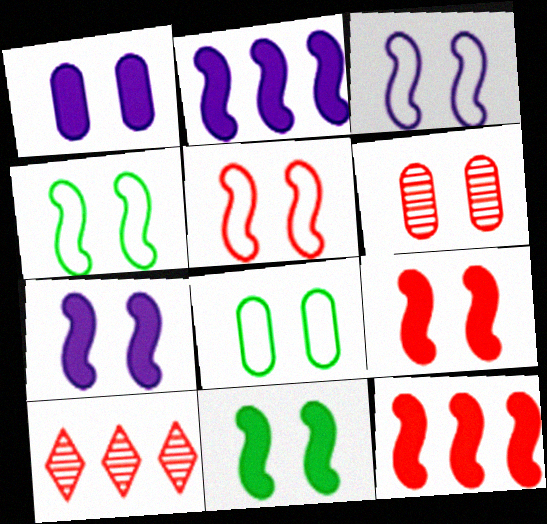[[1, 6, 8], 
[3, 4, 5], 
[7, 9, 11]]